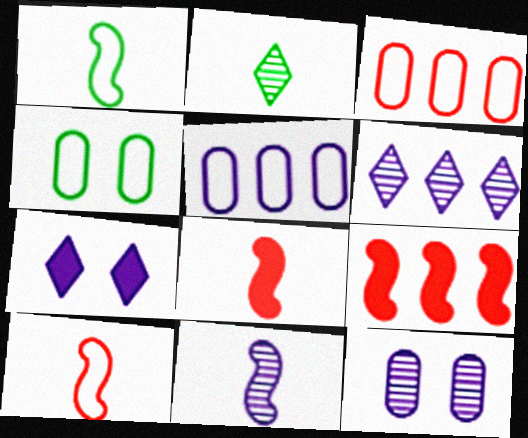[[1, 8, 11], 
[4, 6, 8], 
[5, 7, 11], 
[6, 11, 12]]